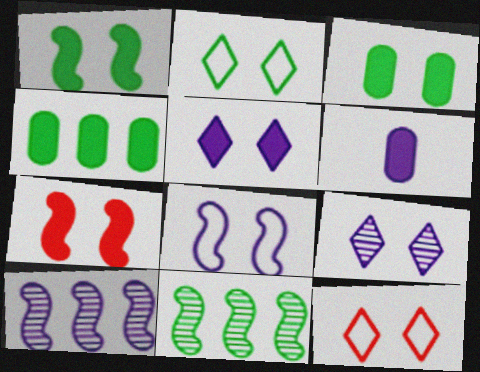[[3, 5, 7], 
[6, 11, 12]]